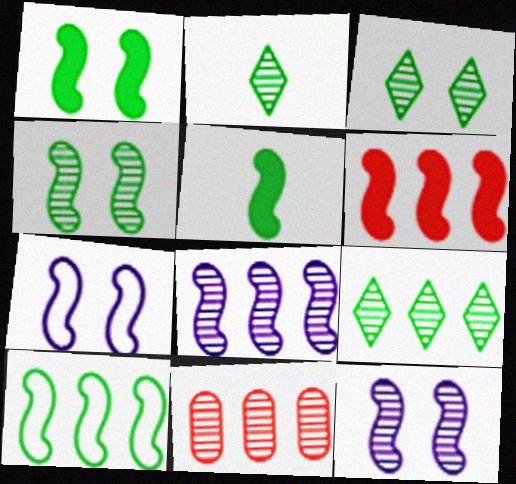[[2, 3, 9], 
[2, 11, 12], 
[4, 5, 10], 
[6, 8, 10], 
[8, 9, 11]]